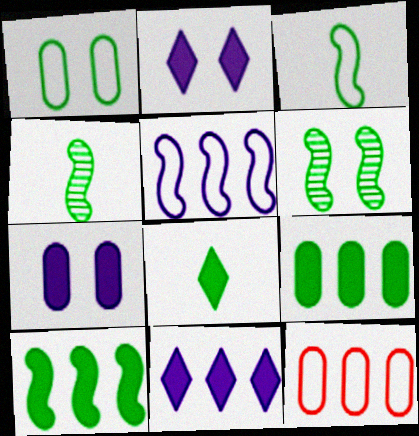[[2, 4, 12], 
[3, 6, 10]]